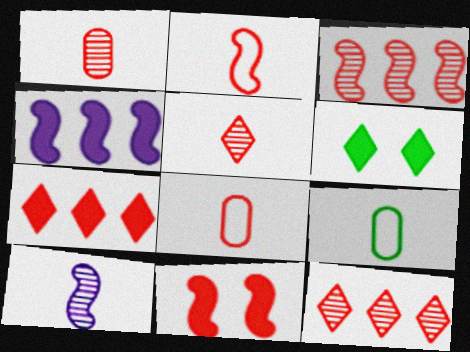[[2, 3, 11], 
[8, 11, 12]]